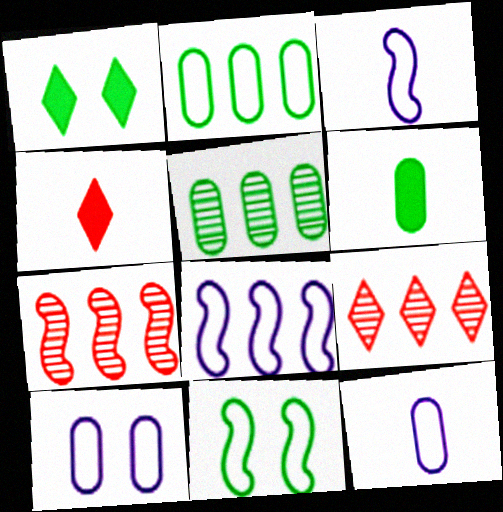[[1, 7, 12]]